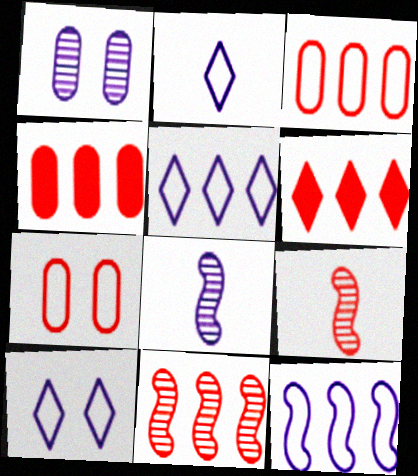[[2, 5, 10], 
[3, 6, 11], 
[6, 7, 9]]